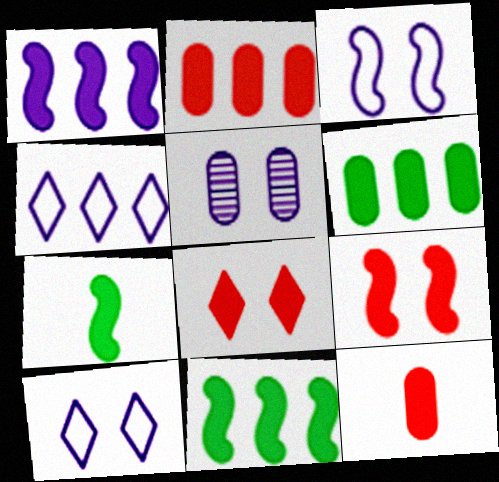[[1, 7, 9]]